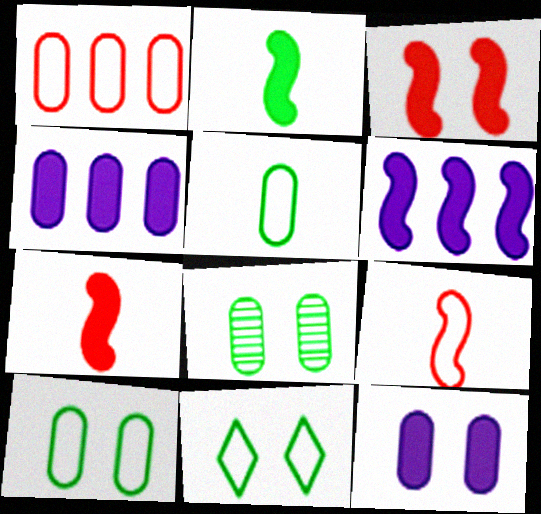[[2, 3, 6]]